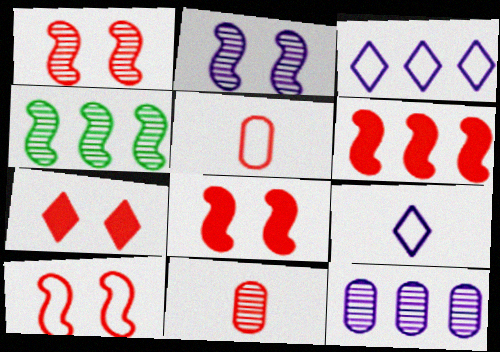[[1, 8, 10]]